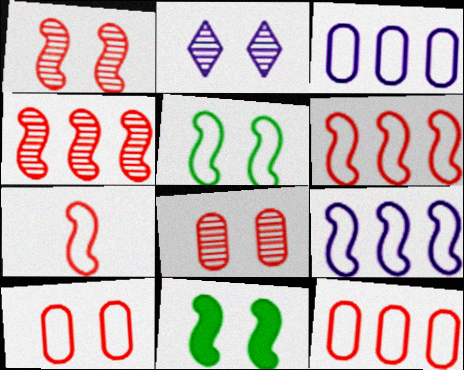[[2, 10, 11], 
[5, 7, 9]]